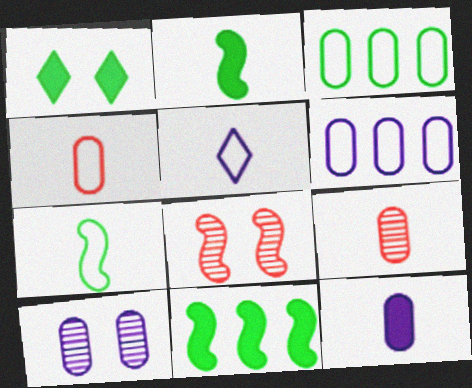[[2, 5, 9], 
[4, 5, 7], 
[6, 10, 12]]